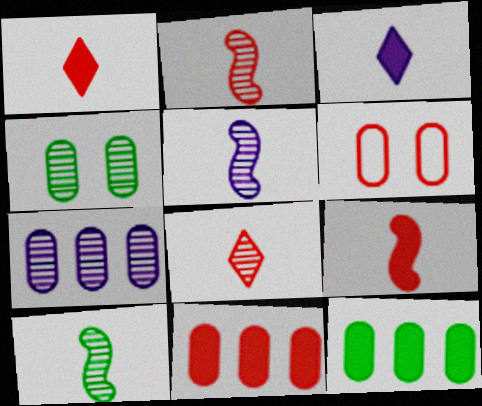[[2, 5, 10]]